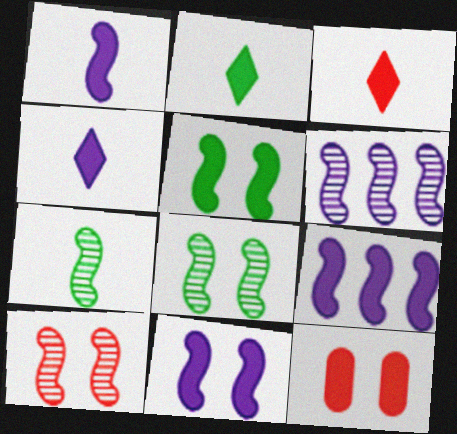[[1, 9, 11], 
[2, 3, 4], 
[2, 9, 12], 
[6, 7, 10]]